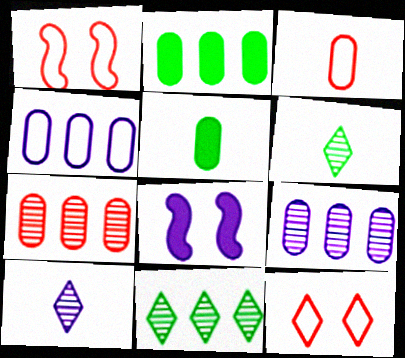[[1, 2, 10], 
[2, 4, 7], 
[3, 8, 11], 
[4, 8, 10]]